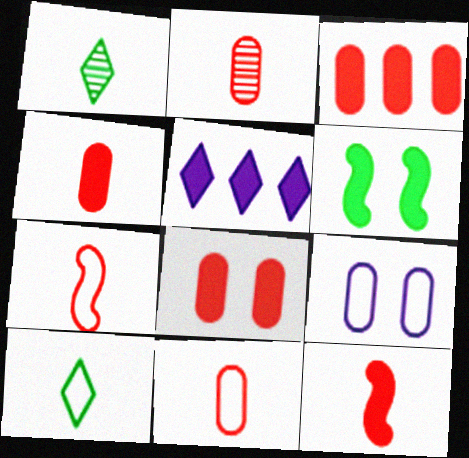[[2, 4, 11], 
[3, 4, 8], 
[4, 5, 6]]